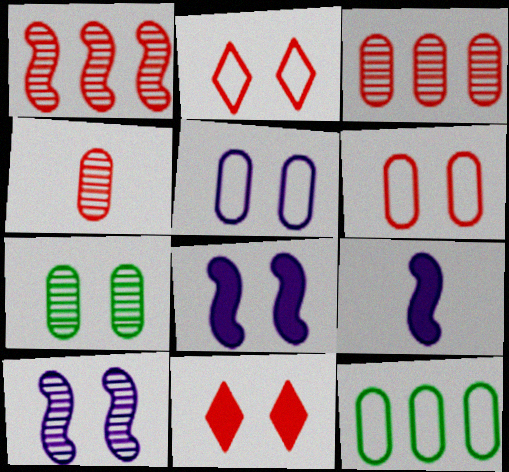[[2, 7, 8]]